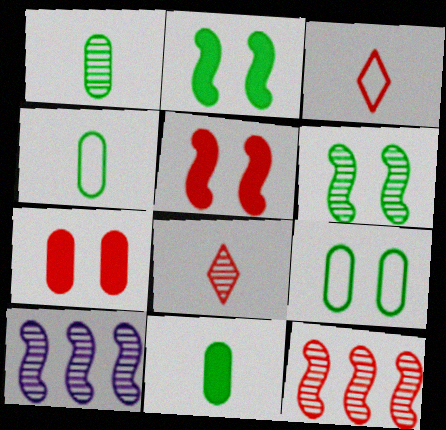[[1, 4, 11], 
[3, 7, 12]]